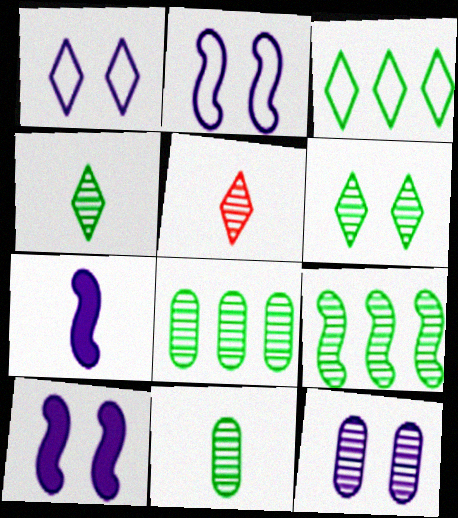[[1, 10, 12], 
[5, 9, 12], 
[6, 9, 11]]